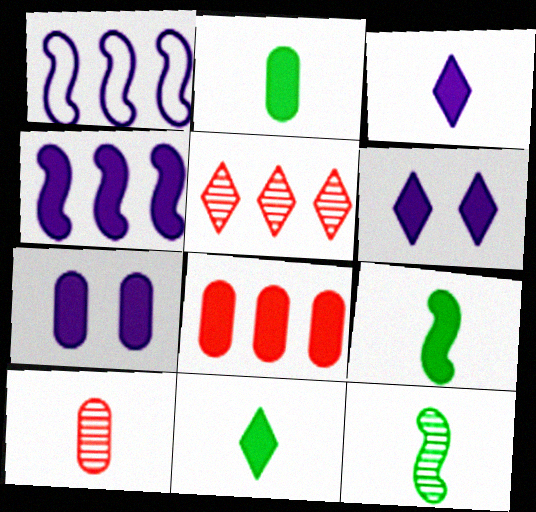[[2, 7, 8], 
[2, 9, 11], 
[3, 4, 7], 
[6, 8, 9]]